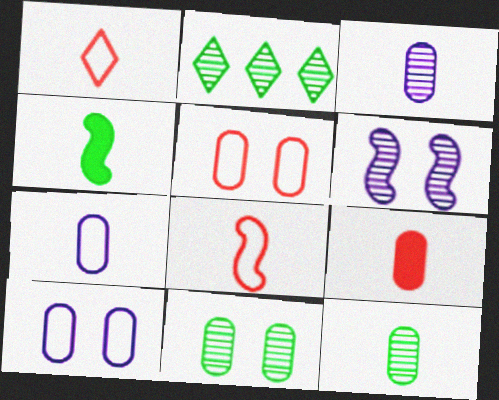[[1, 3, 4], 
[7, 9, 12]]